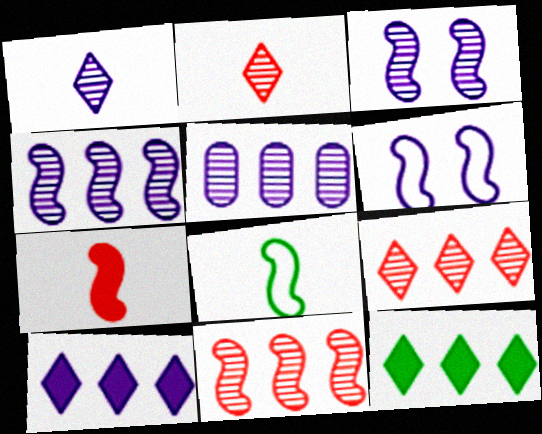[[1, 3, 5]]